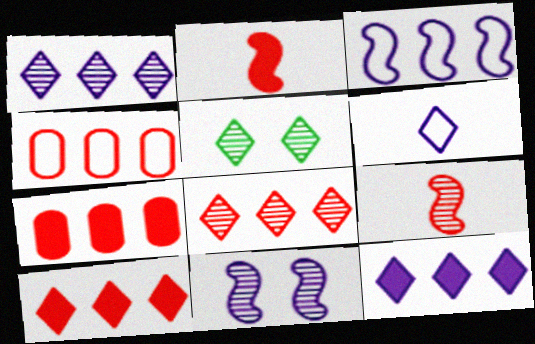[[5, 6, 10]]